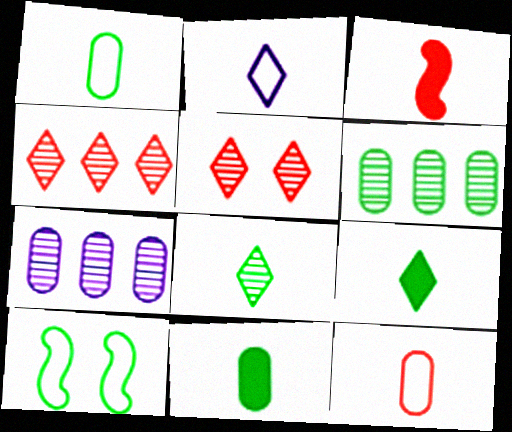[[6, 9, 10]]